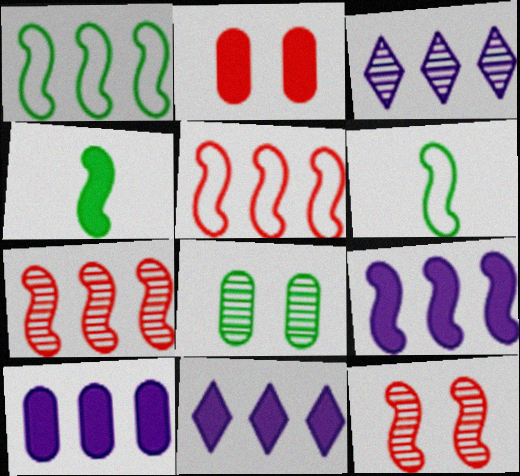[[1, 7, 9], 
[2, 3, 6], 
[2, 4, 11], 
[6, 9, 12], 
[9, 10, 11]]